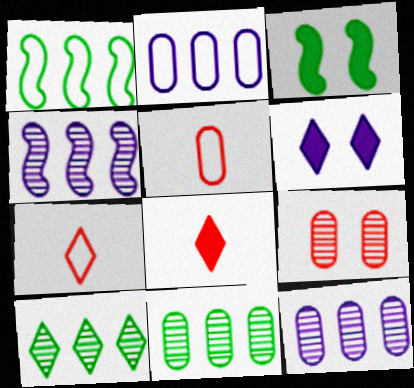[[3, 7, 12], 
[6, 7, 10]]